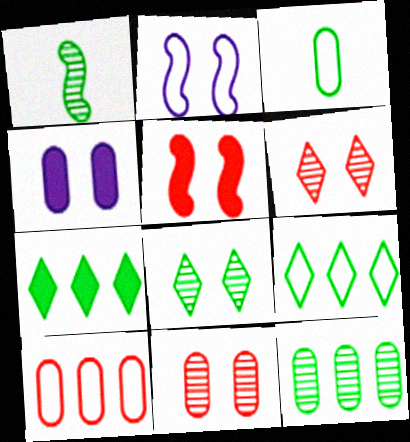[[1, 8, 12]]